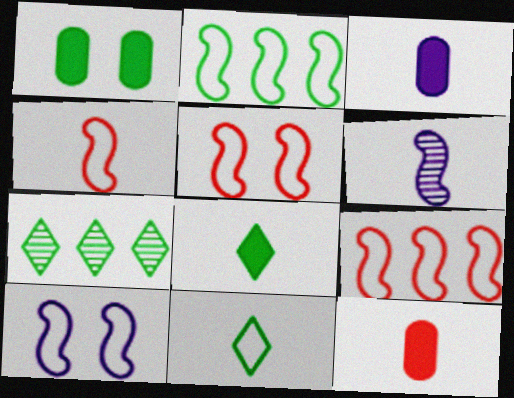[[2, 4, 10], 
[3, 5, 7], 
[4, 5, 9], 
[6, 11, 12], 
[7, 10, 12]]